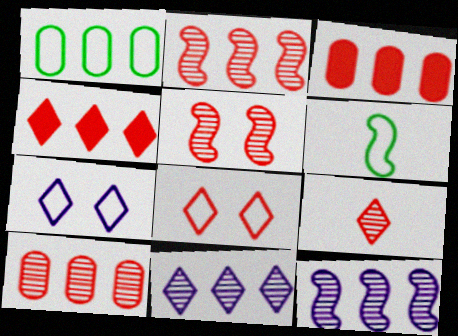[[1, 4, 12], 
[4, 8, 9], 
[5, 9, 10]]